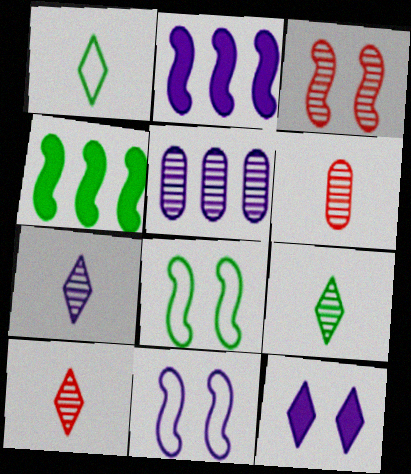[[3, 5, 9], 
[7, 9, 10]]